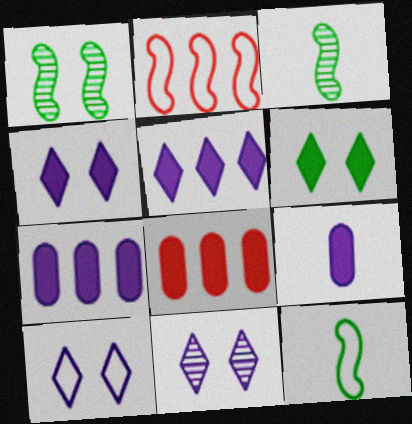[[3, 8, 10], 
[4, 10, 11], 
[8, 11, 12]]